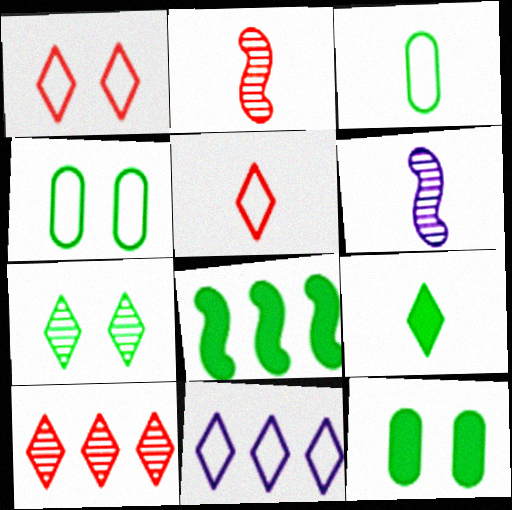[[2, 11, 12], 
[3, 7, 8], 
[8, 9, 12]]